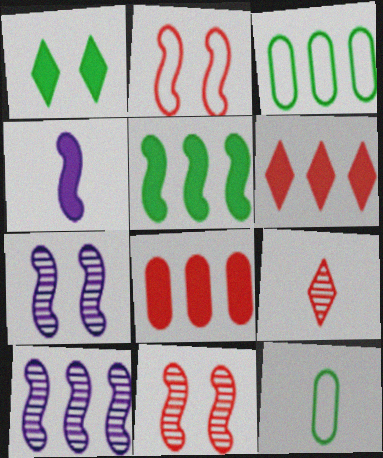[[1, 4, 8], 
[2, 8, 9], 
[3, 6, 10], 
[4, 9, 12], 
[6, 7, 12]]